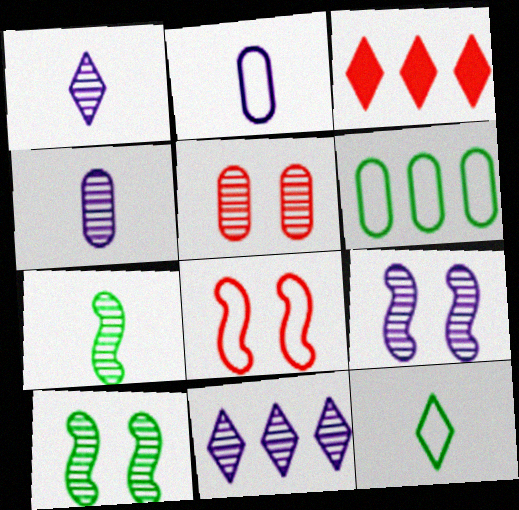[[2, 3, 10], 
[4, 9, 11], 
[5, 7, 11]]